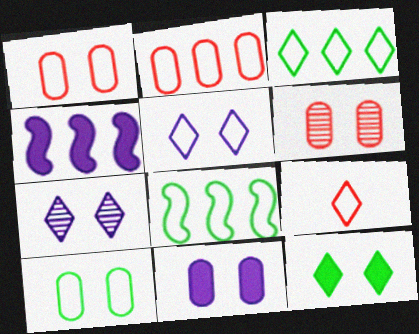[[3, 5, 9], 
[6, 10, 11]]